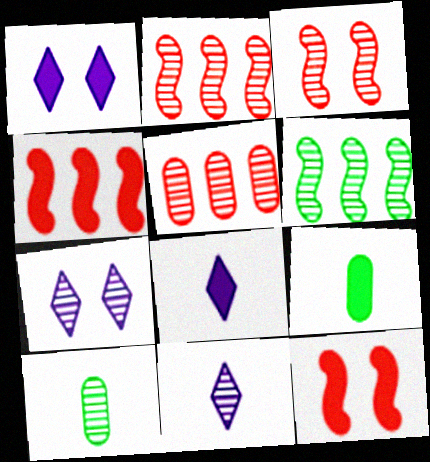[[1, 4, 9], 
[2, 7, 10]]